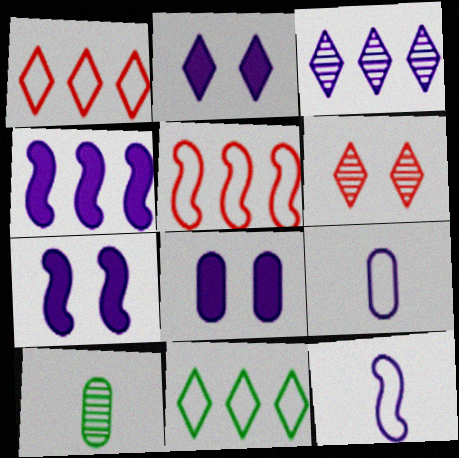[[1, 7, 10], 
[2, 5, 10], 
[2, 7, 8], 
[3, 7, 9], 
[3, 8, 12]]